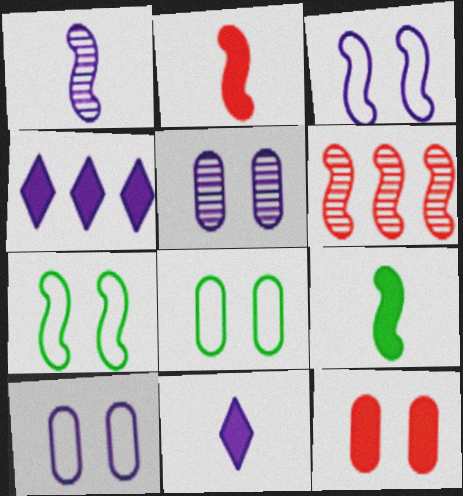[[1, 4, 10], 
[3, 6, 9], 
[4, 9, 12], 
[5, 8, 12], 
[6, 8, 11]]